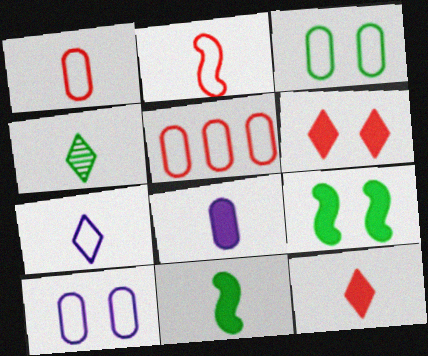[[2, 4, 8], 
[4, 7, 12], 
[8, 11, 12]]